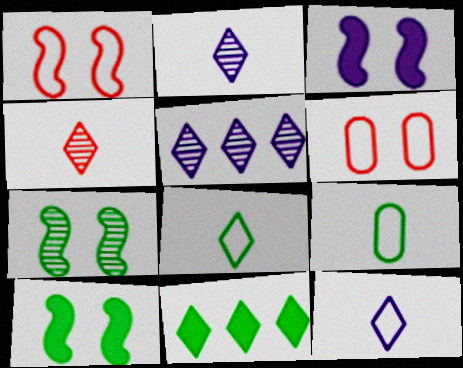[[1, 3, 7], 
[7, 9, 11]]